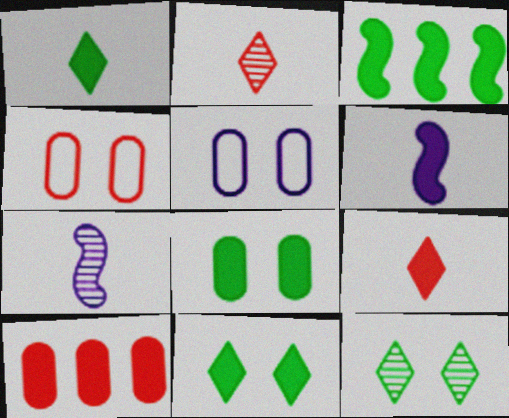[[1, 3, 8], 
[2, 3, 5], 
[6, 10, 11]]